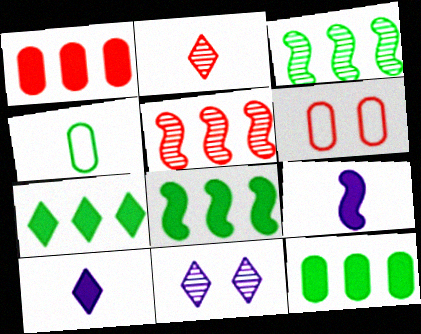[[2, 4, 9], 
[3, 6, 10], 
[7, 8, 12]]